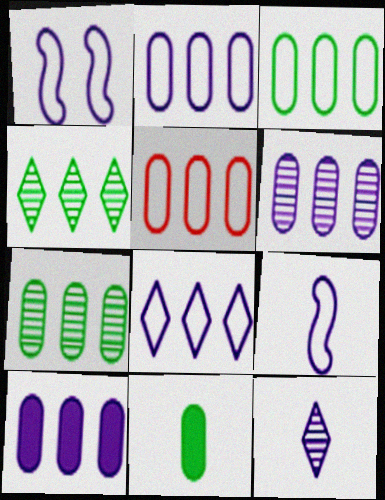[[1, 10, 12], 
[2, 3, 5], 
[2, 6, 10], 
[5, 7, 10]]